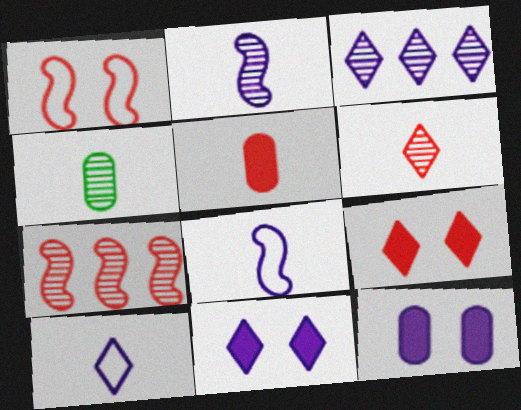[[2, 4, 6], 
[3, 8, 12], 
[3, 10, 11]]